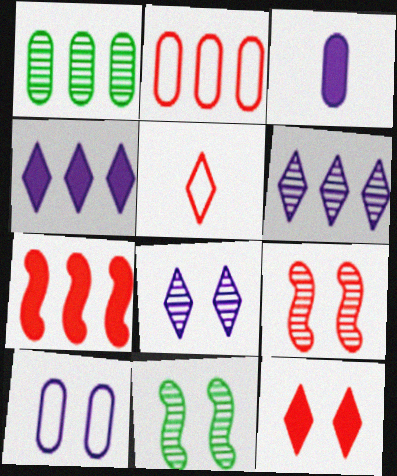[[10, 11, 12]]